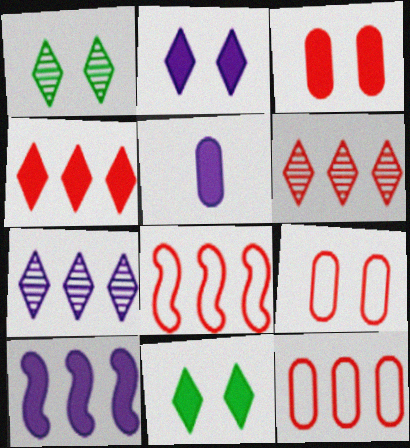[[1, 5, 8], 
[2, 5, 10]]